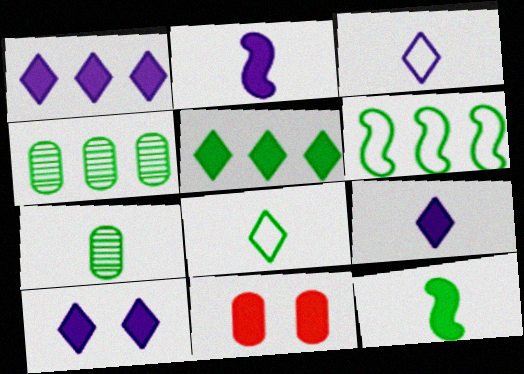[[1, 9, 10], 
[1, 11, 12], 
[2, 5, 11], 
[4, 5, 6], 
[7, 8, 12]]